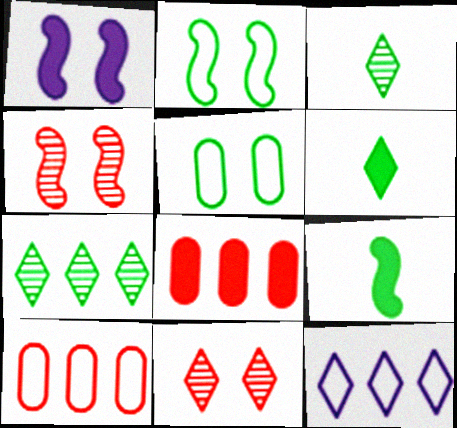[[1, 2, 4], 
[1, 3, 10], 
[1, 5, 11], 
[1, 6, 8], 
[5, 7, 9], 
[6, 11, 12]]